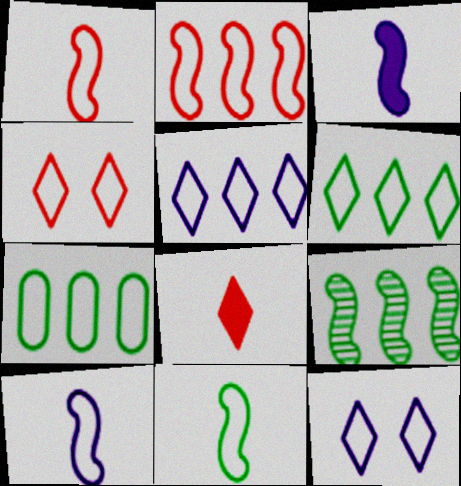[[1, 7, 12], 
[1, 10, 11], 
[2, 5, 7], 
[4, 7, 10]]